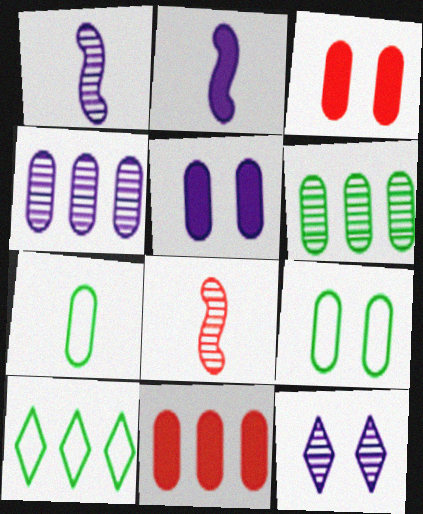[[1, 3, 10], 
[1, 4, 12], 
[3, 4, 7], 
[5, 8, 10], 
[6, 8, 12]]